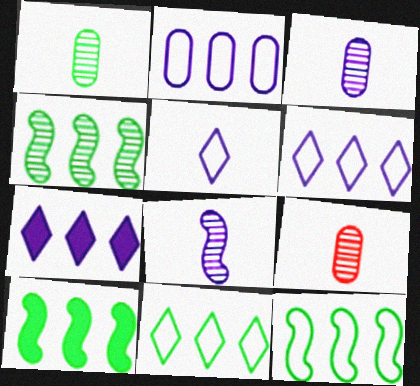[[1, 3, 9], 
[4, 10, 12]]